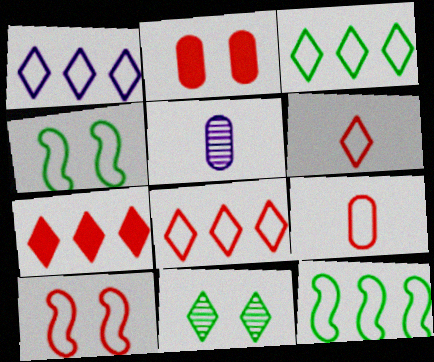[[1, 3, 8], 
[1, 4, 9], 
[4, 5, 7], 
[8, 9, 10]]